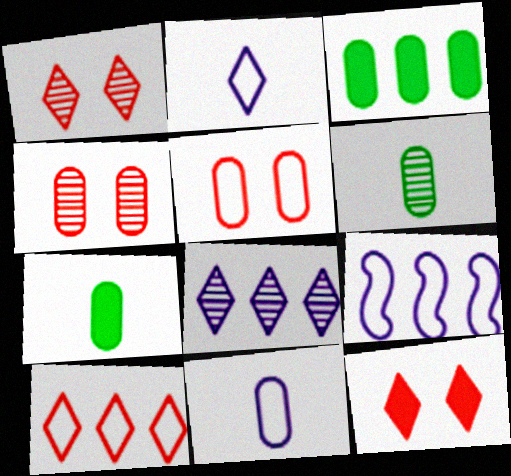[[1, 7, 9], 
[3, 4, 11], 
[6, 9, 12]]